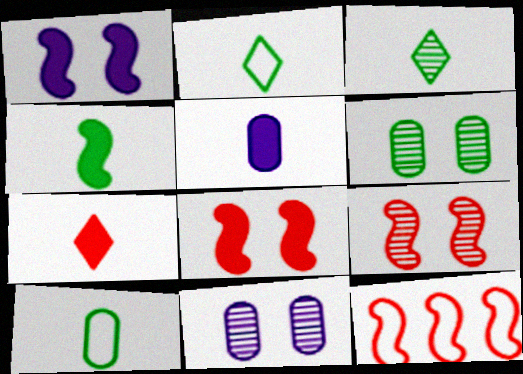[[3, 4, 10], 
[4, 5, 7]]